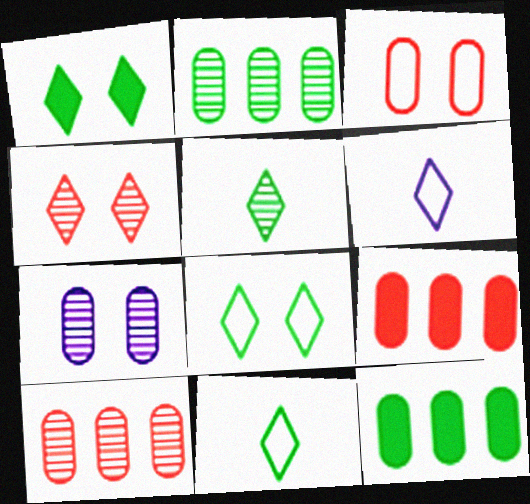[]